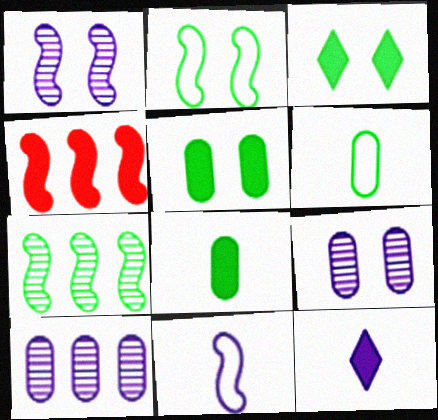[[3, 6, 7], 
[4, 5, 12]]